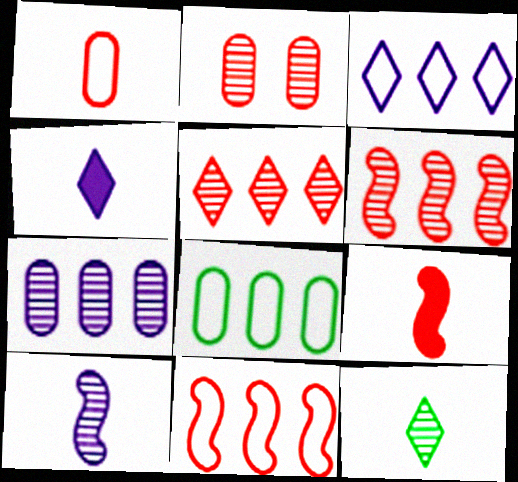[[3, 8, 11]]